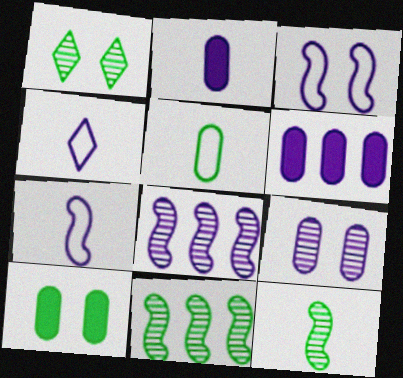[]